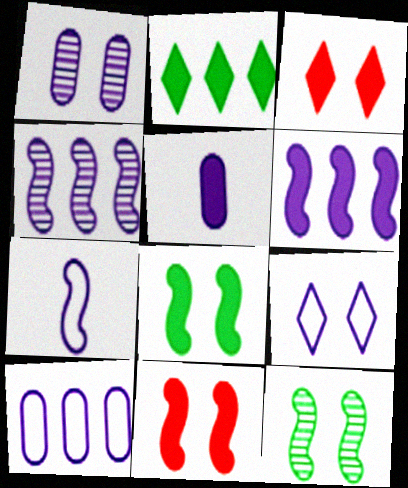[[1, 5, 10], 
[2, 5, 11], 
[4, 5, 9], 
[7, 9, 10]]